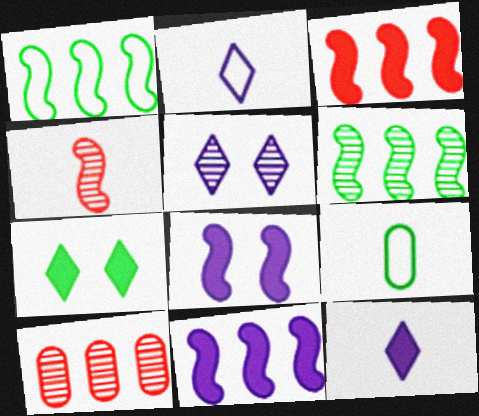[[1, 4, 8], 
[3, 5, 9], 
[4, 9, 12], 
[6, 7, 9]]